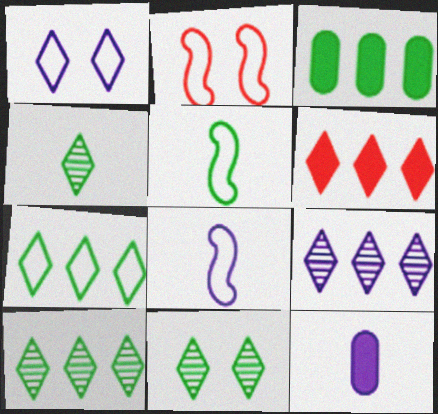[[1, 4, 6], 
[2, 10, 12], 
[3, 5, 11], 
[4, 10, 11], 
[6, 7, 9]]